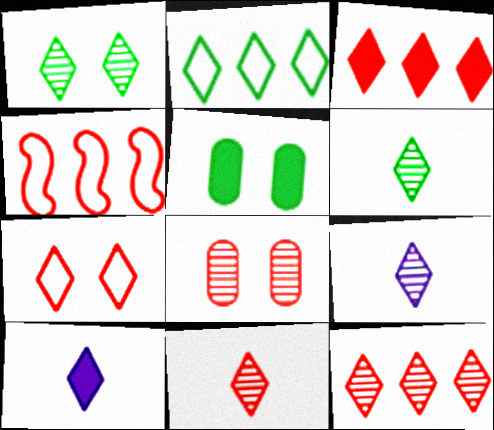[[1, 9, 12], 
[3, 7, 11], 
[4, 5, 9], 
[6, 9, 11]]